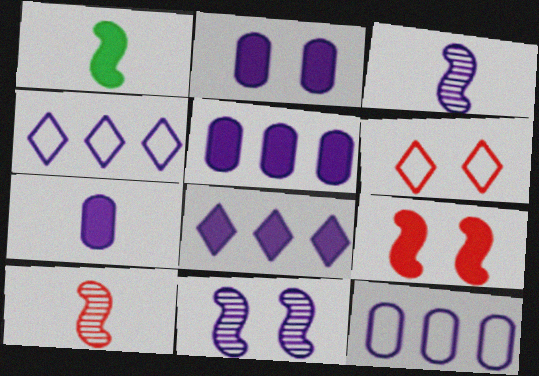[[2, 3, 4], 
[2, 5, 7], 
[4, 7, 11]]